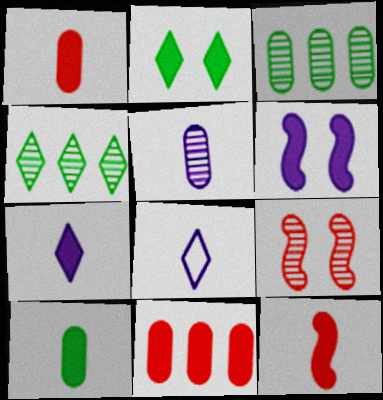[[4, 5, 9], 
[7, 10, 12]]